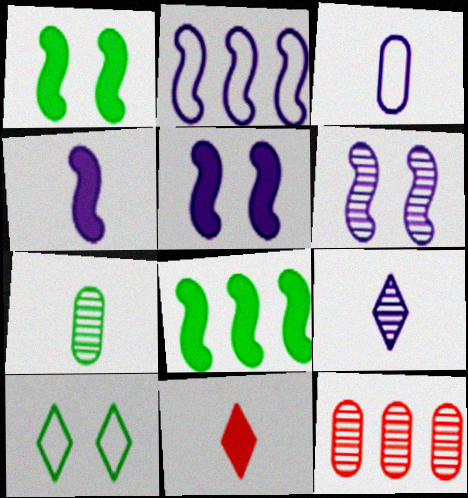[[2, 4, 6], 
[3, 4, 9], 
[4, 10, 12], 
[7, 8, 10]]